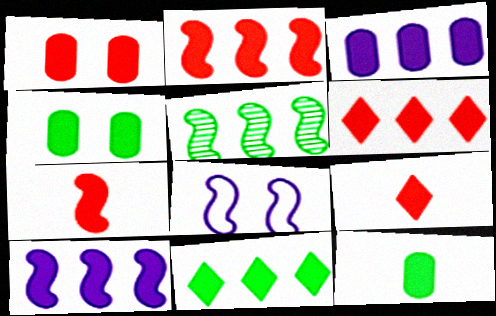[[1, 2, 9], 
[1, 3, 12], 
[1, 6, 7], 
[2, 3, 11], 
[4, 9, 10], 
[5, 7, 8]]